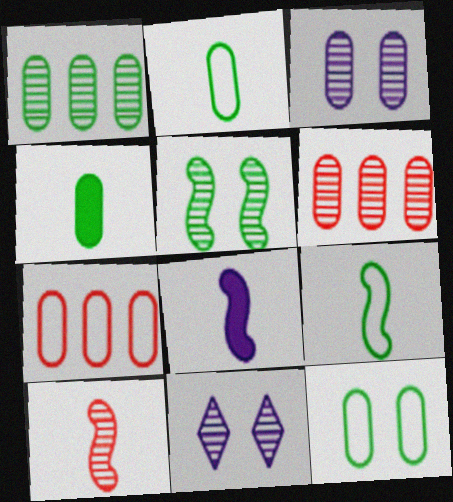[[1, 4, 12], 
[1, 10, 11], 
[3, 4, 7], 
[8, 9, 10]]